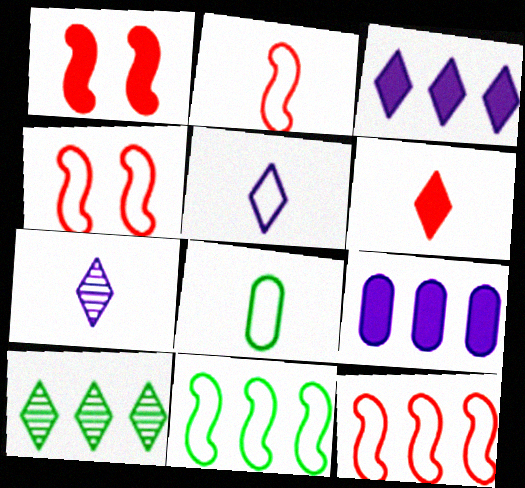[[2, 4, 12], 
[2, 5, 8], 
[9, 10, 12]]